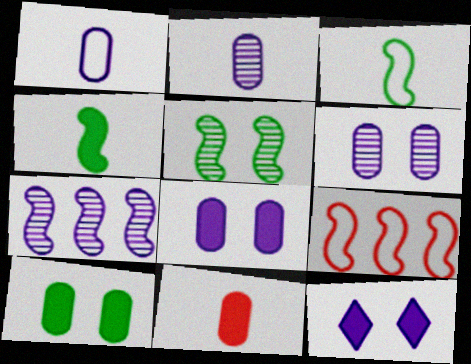[[1, 7, 12]]